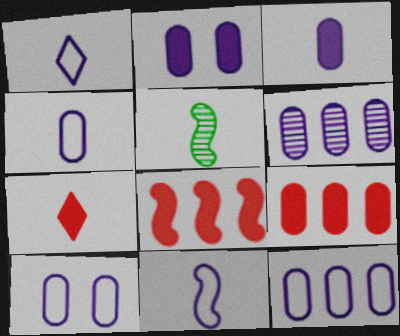[[1, 4, 11], 
[2, 4, 6], 
[3, 6, 10], 
[4, 5, 7], 
[4, 10, 12]]